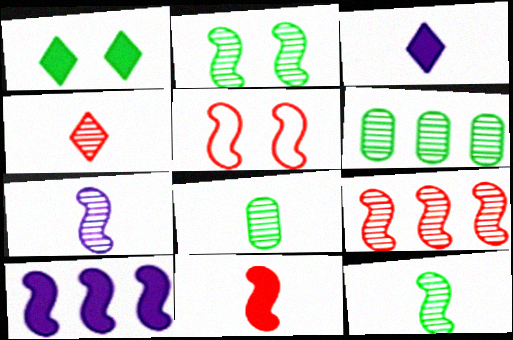[[2, 7, 9], 
[3, 5, 6], 
[4, 7, 8], 
[5, 9, 11], 
[5, 10, 12]]